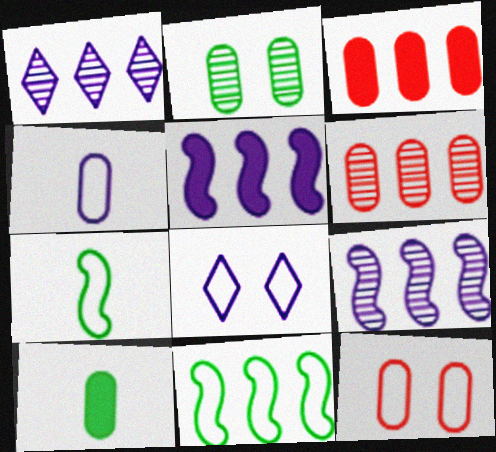[[1, 3, 11], 
[2, 3, 4]]